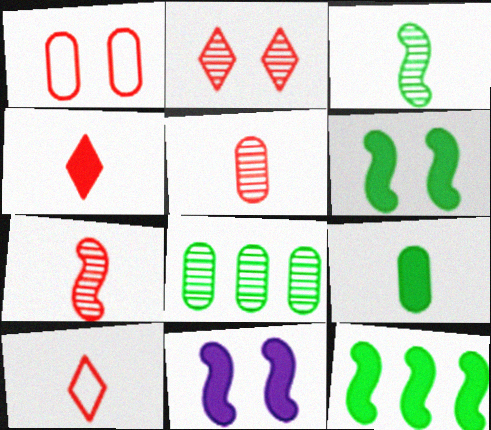[[8, 10, 11]]